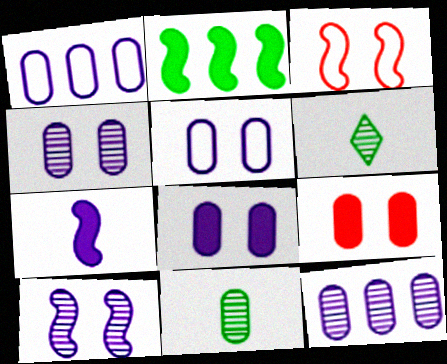[[1, 9, 11], 
[4, 5, 8]]